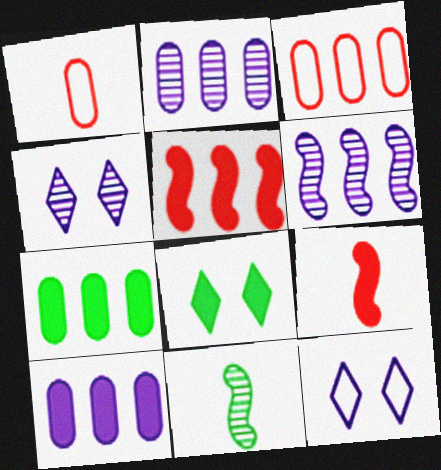[[1, 6, 8], 
[2, 3, 7], 
[8, 9, 10]]